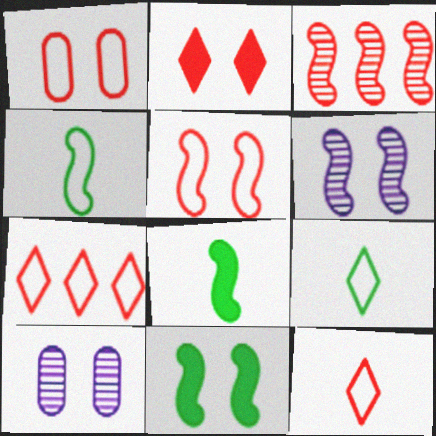[[5, 6, 11], 
[7, 8, 10]]